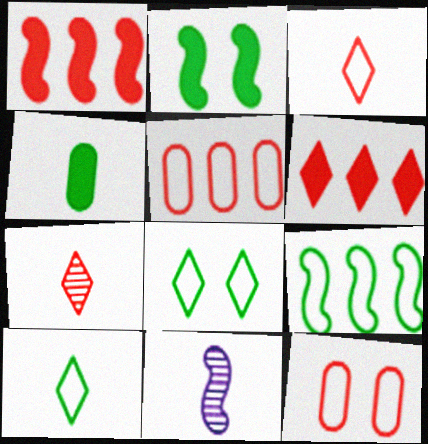[[1, 7, 12], 
[3, 4, 11]]